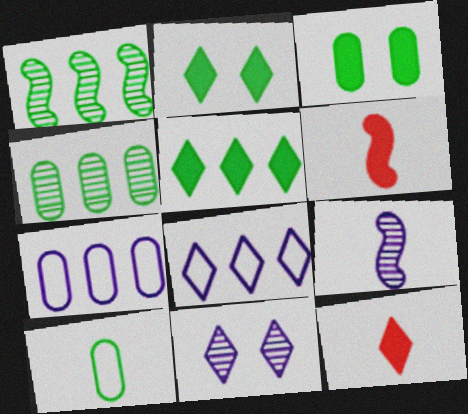[[1, 2, 10], 
[3, 4, 10], 
[9, 10, 12]]